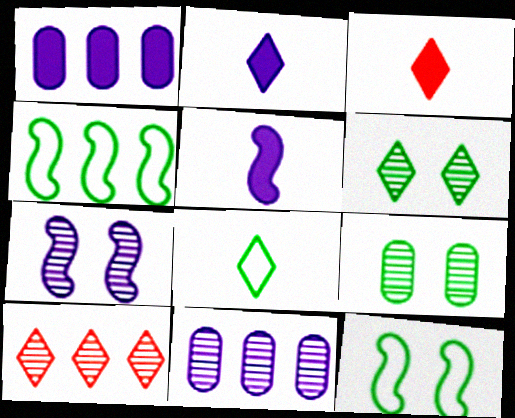[[1, 4, 10], 
[3, 11, 12]]